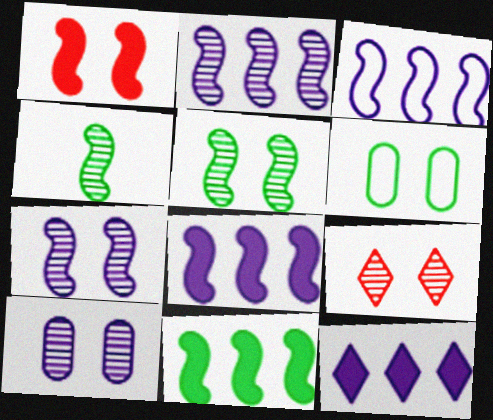[[1, 3, 4], 
[2, 3, 8], 
[5, 9, 10]]